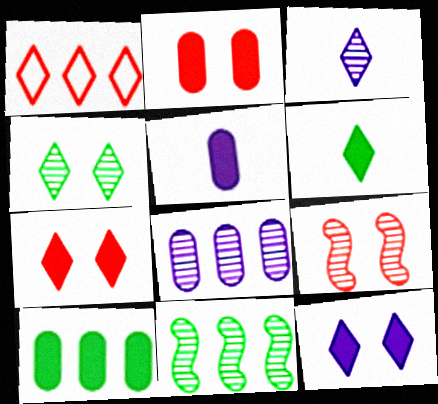[[2, 5, 10]]